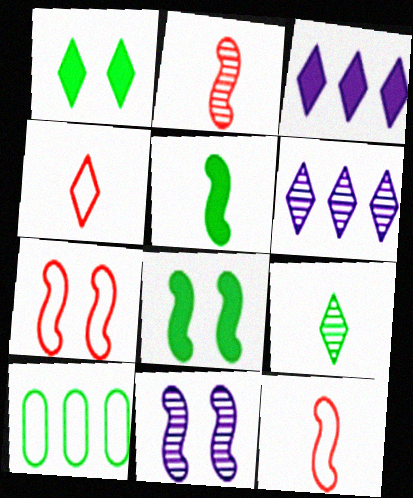[[1, 4, 6], 
[7, 8, 11], 
[8, 9, 10]]